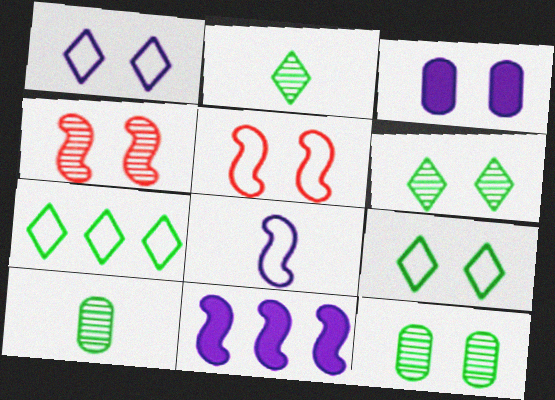[[3, 4, 9], 
[3, 5, 6]]